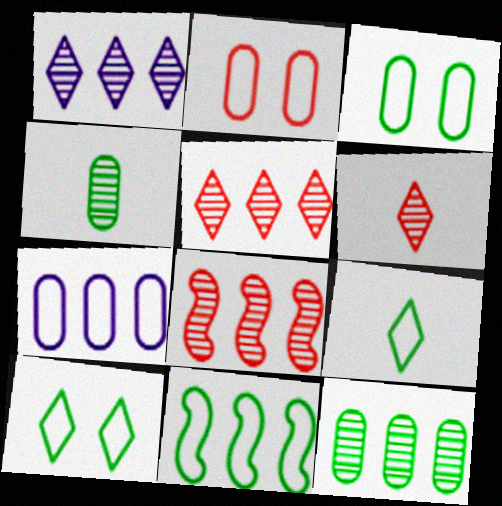[[1, 8, 12], 
[3, 9, 11]]